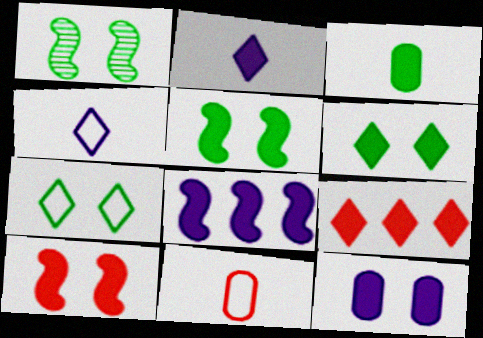[[2, 6, 9], 
[2, 8, 12], 
[6, 10, 12]]